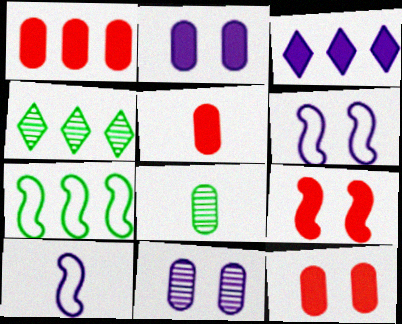[[1, 5, 12], 
[3, 10, 11], 
[4, 5, 6], 
[4, 10, 12]]